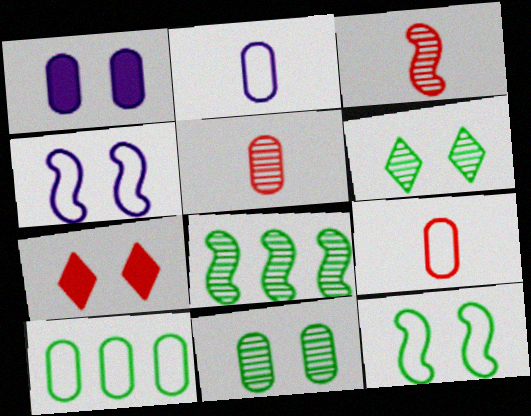[[1, 5, 10], 
[2, 7, 8], 
[4, 7, 11]]